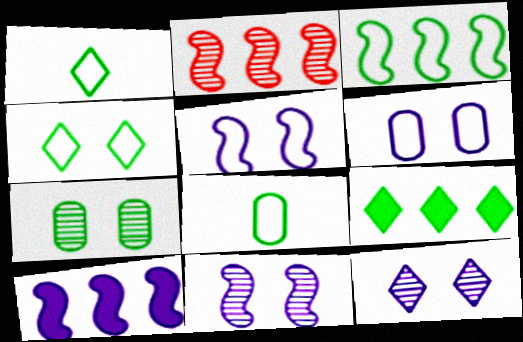[[2, 3, 10], 
[3, 4, 8]]